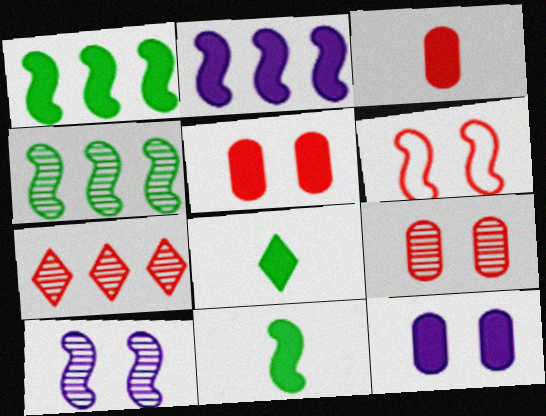[[2, 5, 8], 
[3, 6, 7]]